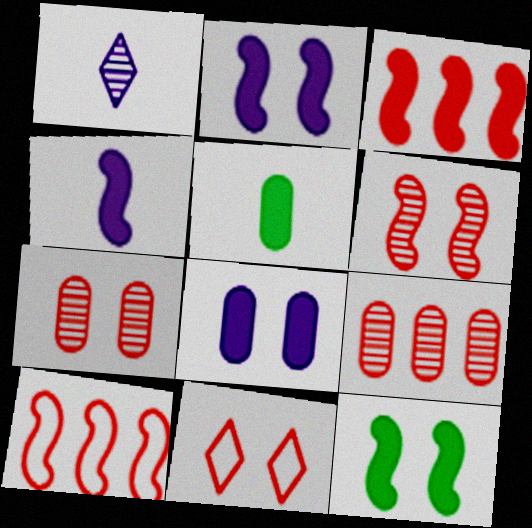[[3, 4, 12]]